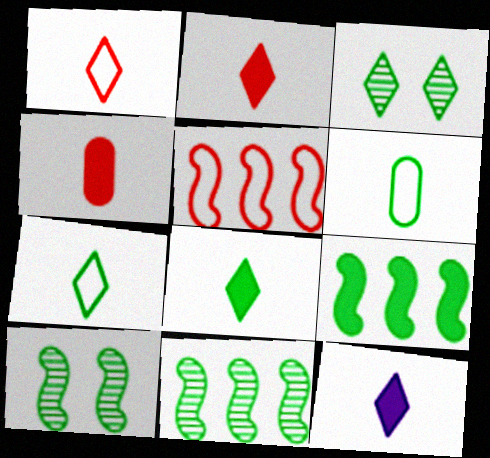[[2, 8, 12], 
[3, 6, 9]]